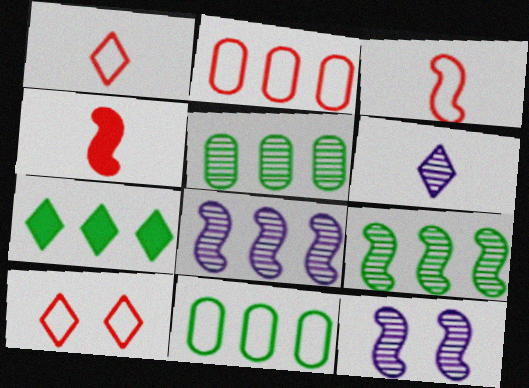[[2, 3, 10], 
[2, 7, 8], 
[6, 7, 10], 
[7, 9, 11]]